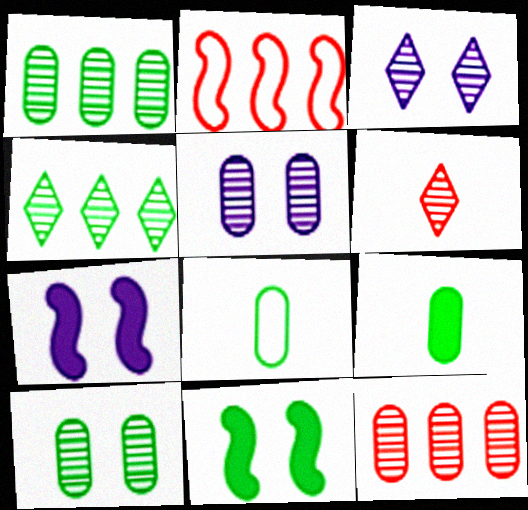[[2, 3, 9], 
[3, 4, 6], 
[4, 8, 11]]